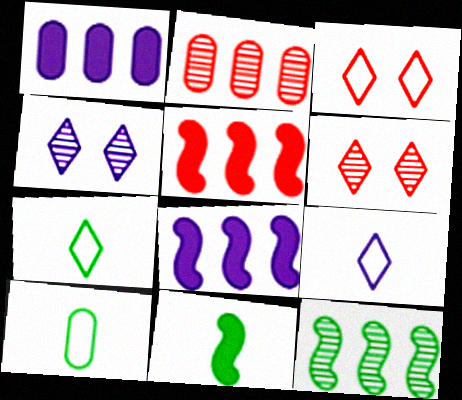[[4, 5, 10], 
[6, 8, 10]]